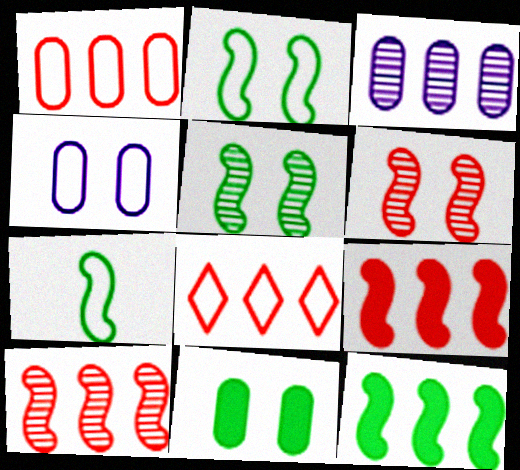[[3, 8, 12], 
[4, 7, 8], 
[5, 7, 12]]